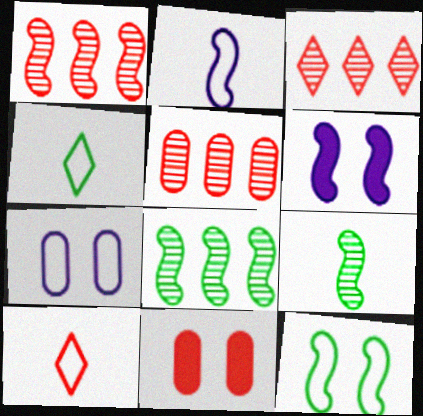[[1, 3, 5], 
[1, 10, 11], 
[4, 5, 6]]